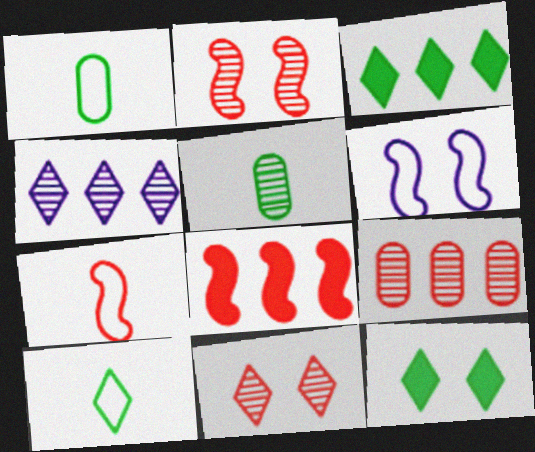[[2, 4, 5], 
[2, 7, 8]]